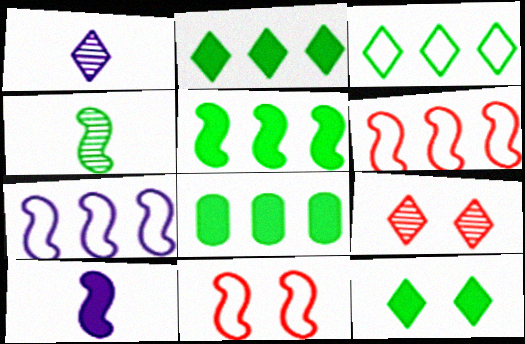[[1, 8, 11], 
[2, 5, 8]]